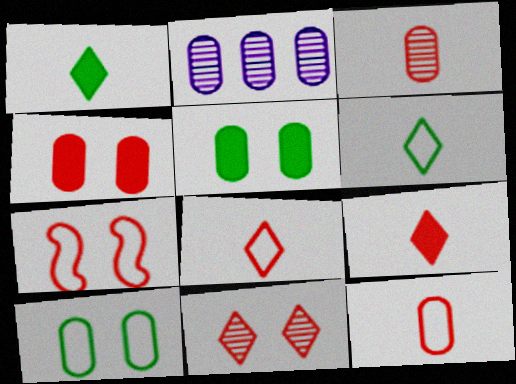[[1, 2, 7], 
[2, 5, 12], 
[4, 7, 11]]